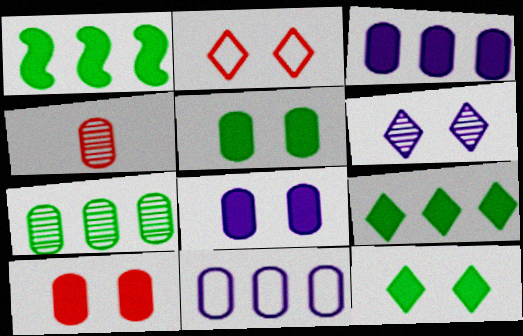[[2, 6, 12], 
[4, 5, 11], 
[5, 8, 10]]